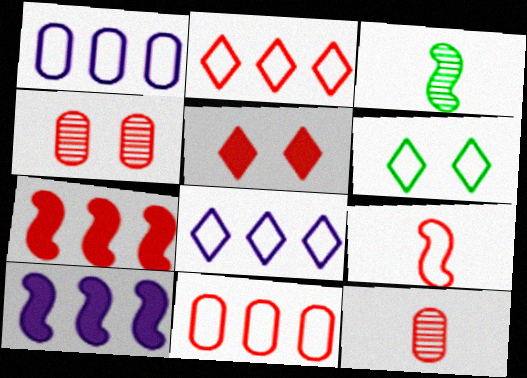[[1, 3, 5], 
[1, 6, 9], 
[6, 10, 12]]